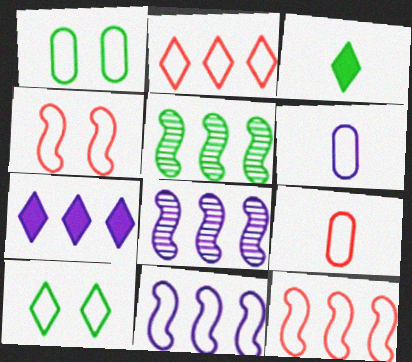[[1, 3, 5], 
[2, 4, 9], 
[6, 10, 12], 
[9, 10, 11]]